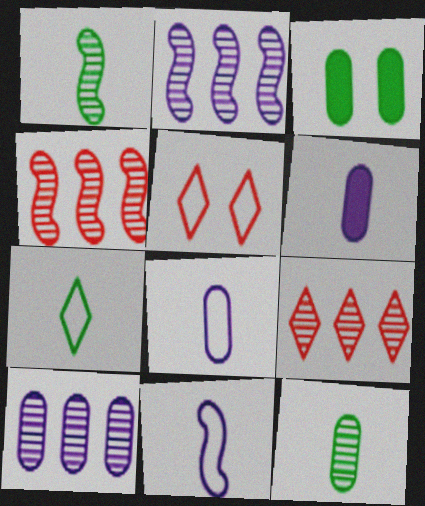[[3, 9, 11]]